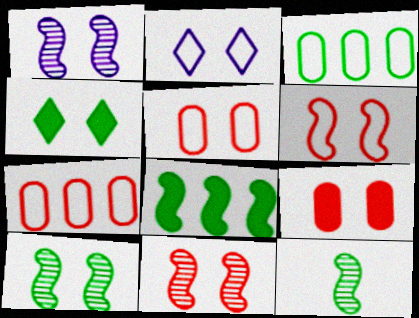[[1, 4, 5], 
[1, 10, 11], 
[2, 9, 10], 
[3, 4, 12]]